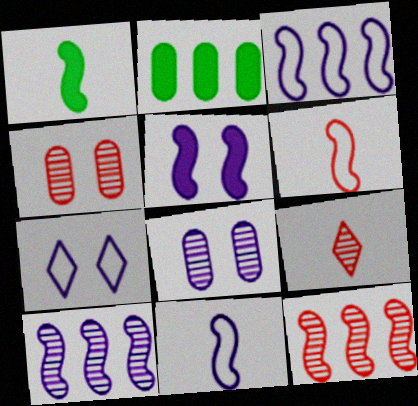[[4, 9, 12], 
[5, 7, 8], 
[5, 10, 11]]